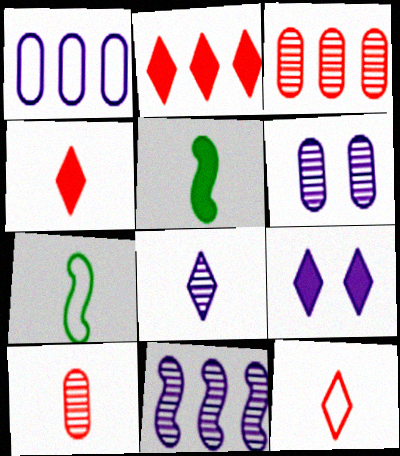[[2, 6, 7], 
[3, 7, 9], 
[6, 8, 11]]